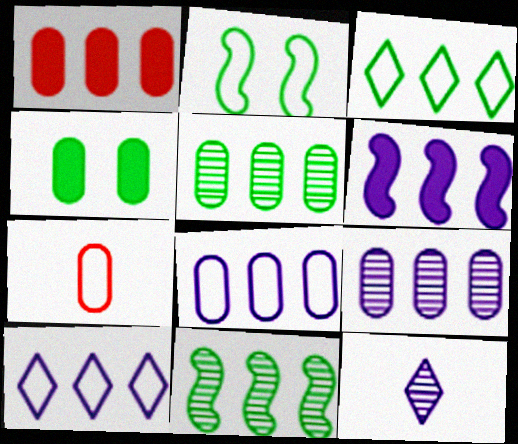[[1, 2, 12], 
[1, 5, 8], 
[1, 10, 11], 
[2, 7, 10], 
[4, 7, 9], 
[6, 9, 10]]